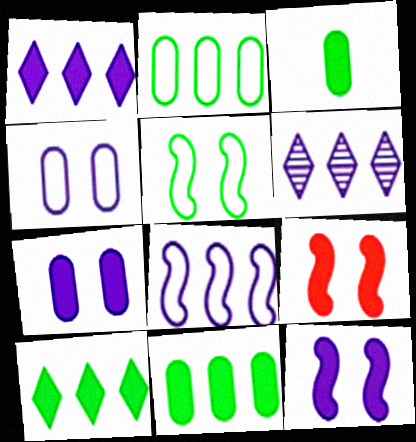[[1, 3, 9]]